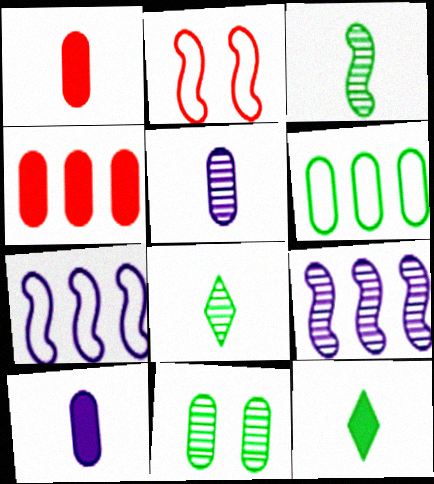[]